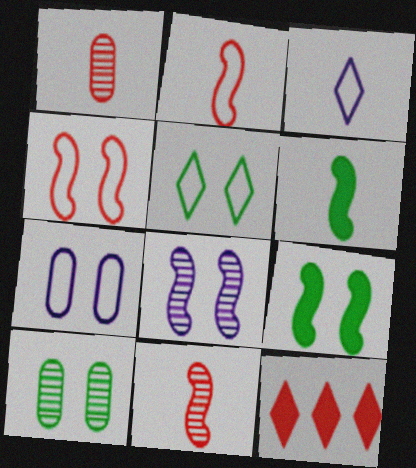[[1, 3, 6], 
[1, 4, 12], 
[4, 5, 7], 
[4, 8, 9], 
[5, 9, 10]]